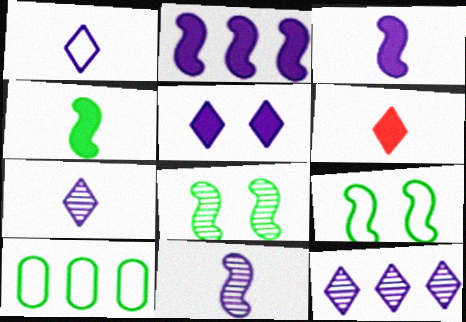[[1, 5, 12]]